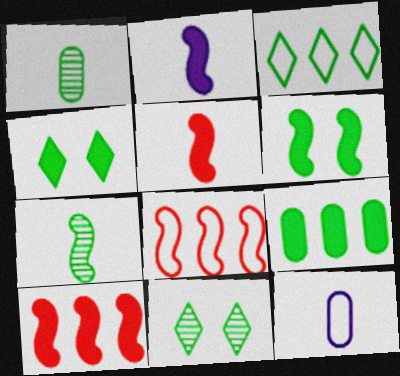[[1, 3, 6], 
[2, 6, 10], 
[10, 11, 12]]